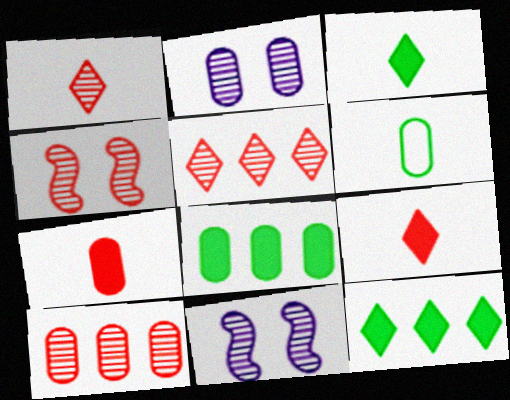[[1, 4, 10]]